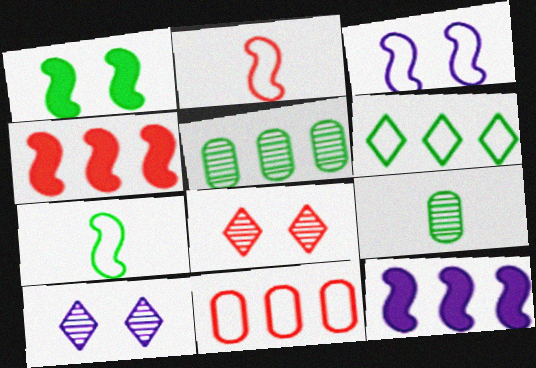[[1, 6, 9]]